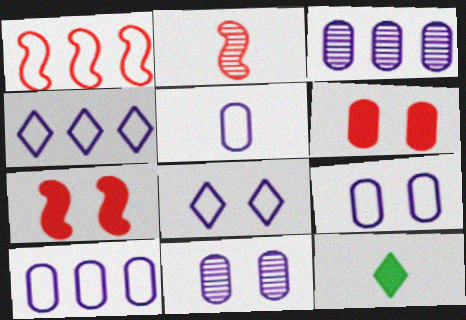[[1, 2, 7], 
[1, 11, 12], 
[2, 5, 12], 
[5, 9, 10]]